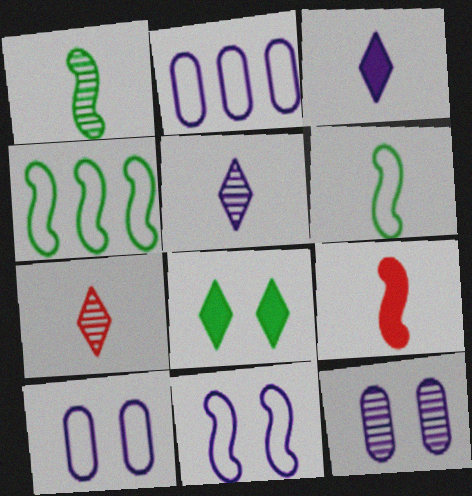[]